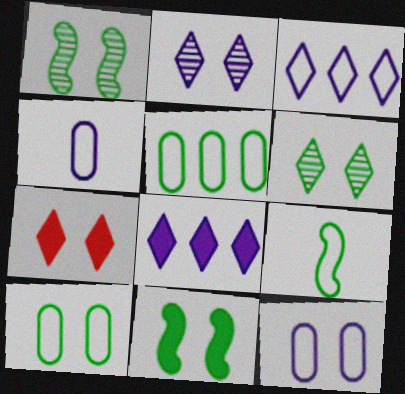[[1, 7, 12], 
[6, 10, 11]]